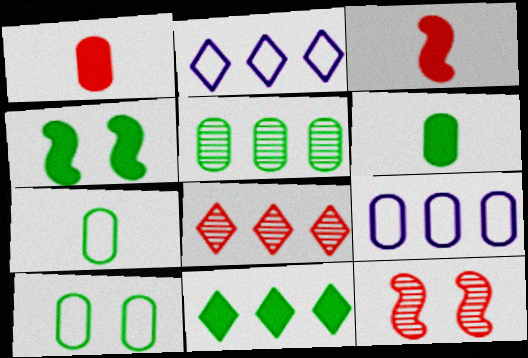[[2, 6, 12], 
[2, 8, 11], 
[4, 6, 11], 
[5, 6, 10]]